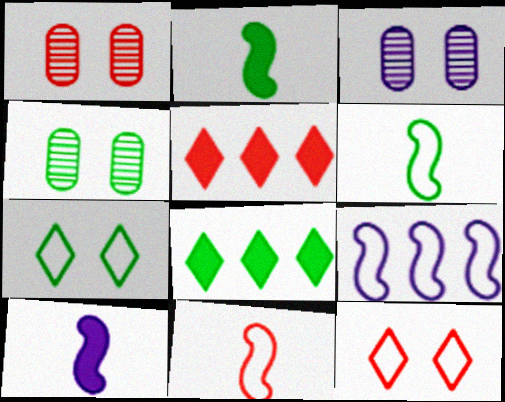[[1, 3, 4], 
[1, 5, 11], 
[3, 5, 6], 
[3, 8, 11], 
[4, 6, 8]]